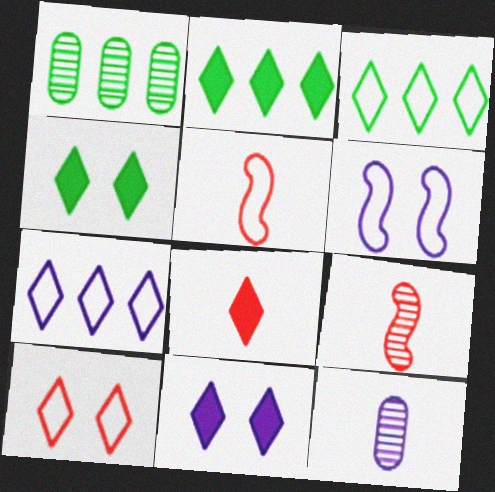[[1, 5, 11], 
[1, 6, 8], 
[2, 8, 11]]